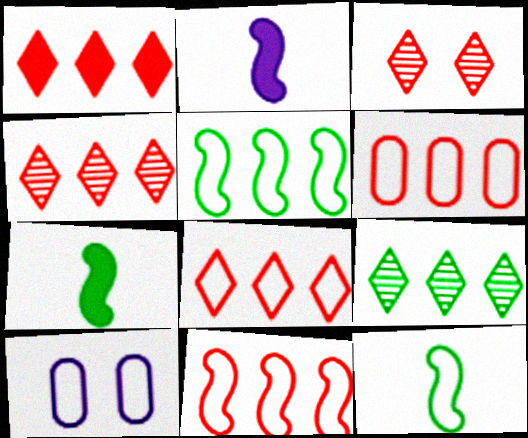[[1, 4, 8], 
[4, 7, 10], 
[6, 8, 11], 
[8, 10, 12]]